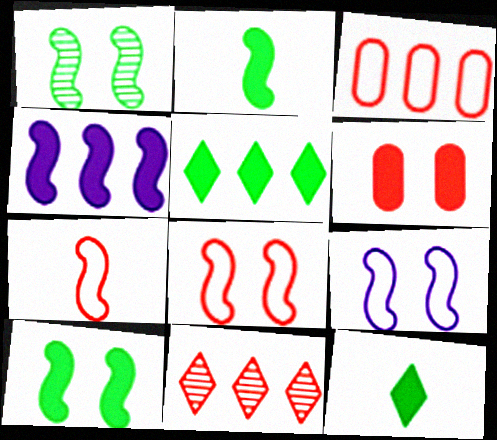[[1, 4, 7], 
[4, 6, 12], 
[6, 7, 11]]